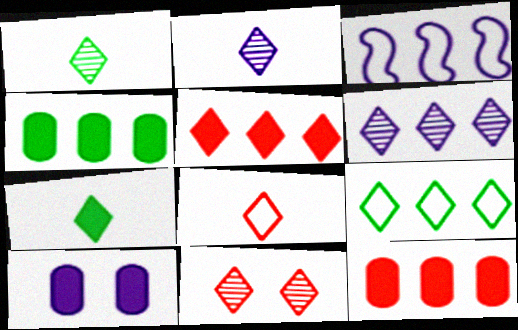[[1, 6, 11], 
[2, 3, 10], 
[2, 7, 8], 
[5, 6, 9], 
[5, 8, 11]]